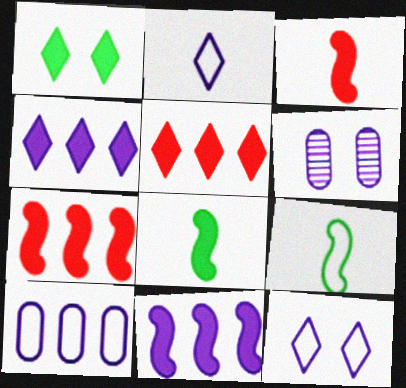[[2, 6, 11], 
[5, 6, 9]]